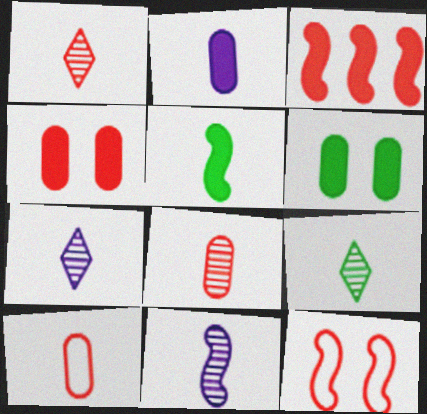[[1, 7, 9], 
[5, 7, 10], 
[8, 9, 11]]